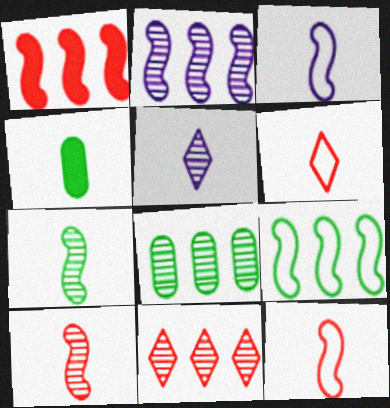[[1, 2, 9], 
[2, 8, 11], 
[4, 5, 12]]